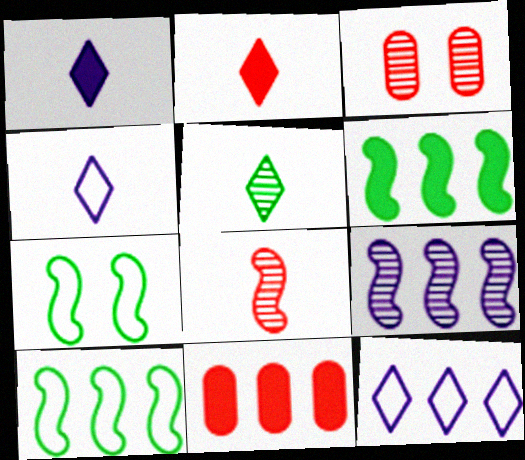[[1, 3, 10], 
[2, 4, 5], 
[3, 4, 6], 
[3, 5, 9]]